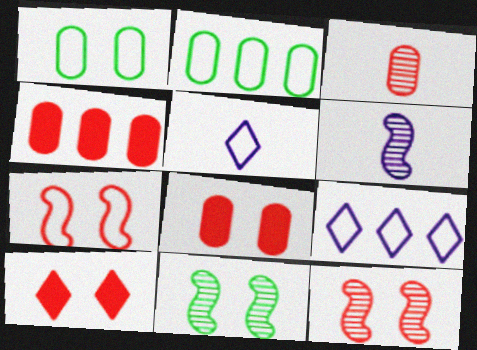[[2, 5, 7], 
[2, 6, 10], 
[4, 5, 11]]